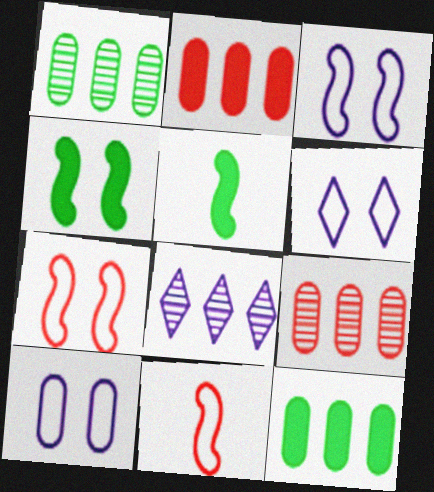[[3, 6, 10], 
[5, 6, 9]]